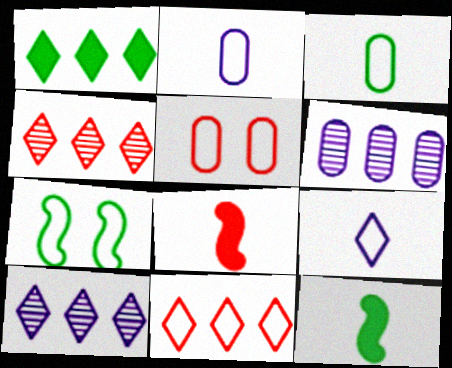[[1, 10, 11], 
[2, 7, 11], 
[4, 5, 8], 
[5, 10, 12]]